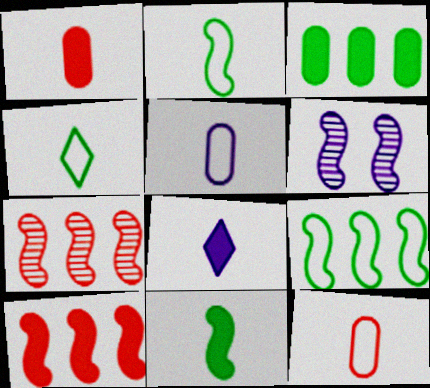[[1, 8, 11], 
[2, 6, 10]]